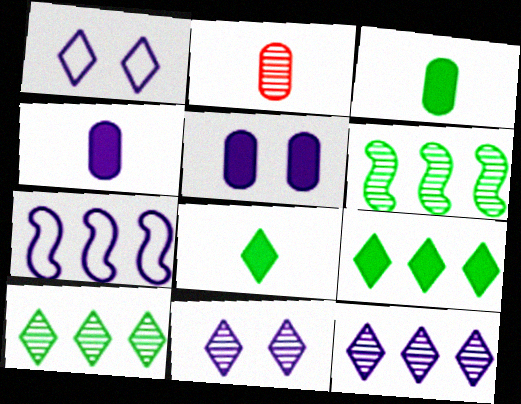[[2, 6, 11], 
[4, 7, 11]]